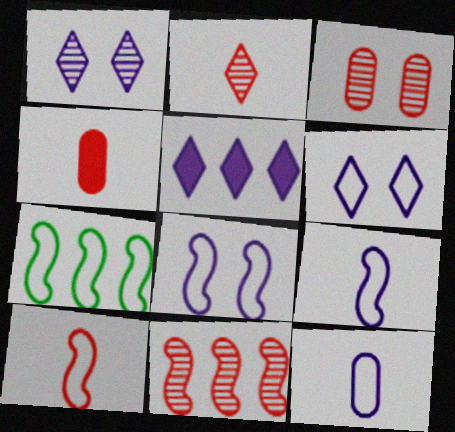[[1, 4, 7], 
[2, 3, 11], 
[2, 4, 10], 
[7, 8, 10]]